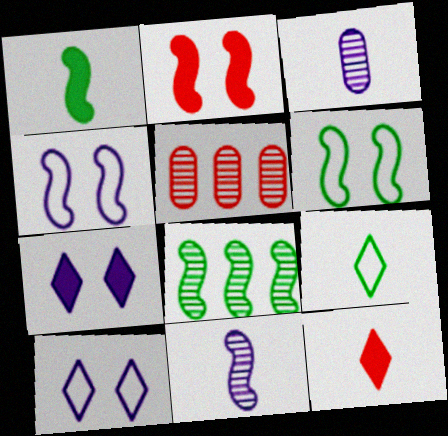[[1, 5, 10], 
[1, 6, 8]]